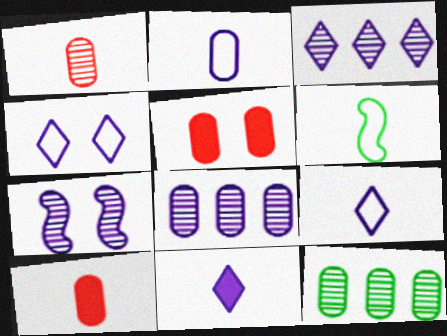[[1, 6, 11], 
[2, 5, 12], 
[3, 4, 11], 
[3, 5, 6]]